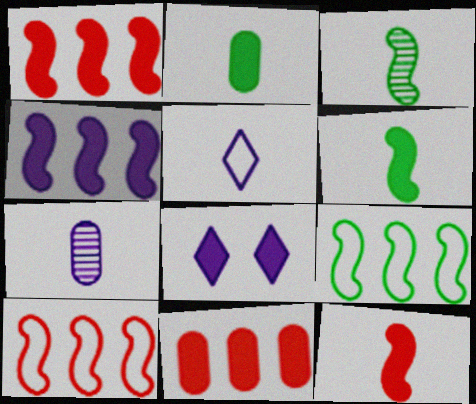[[1, 2, 8], 
[6, 8, 11]]